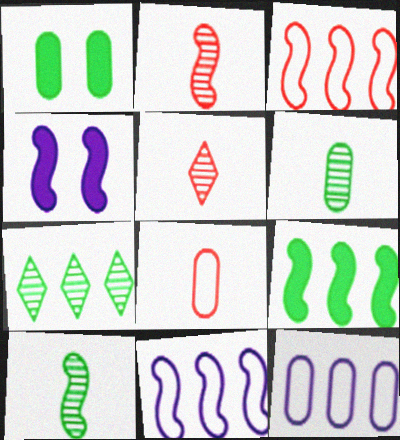[[1, 5, 11], 
[3, 4, 10], 
[4, 7, 8]]